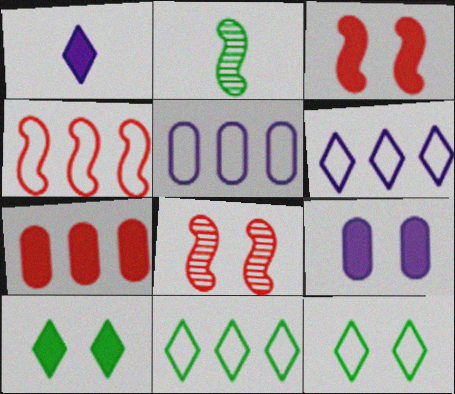[[3, 9, 10], 
[4, 5, 11], 
[8, 9, 12]]